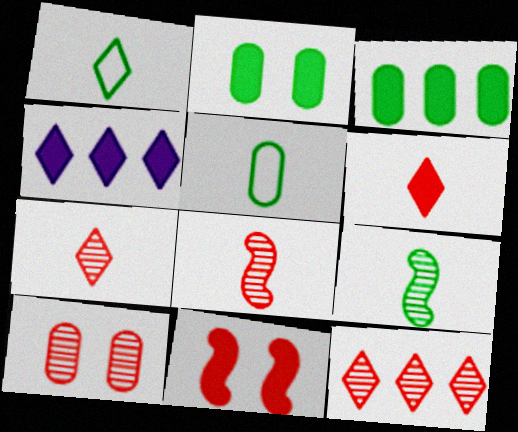[[8, 10, 12]]